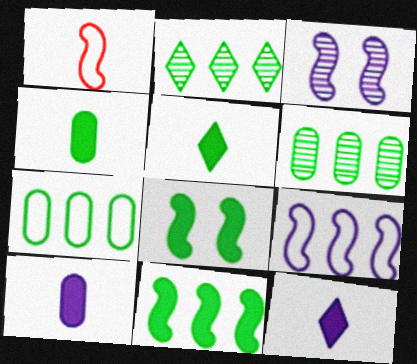[[1, 3, 11], 
[2, 7, 11]]